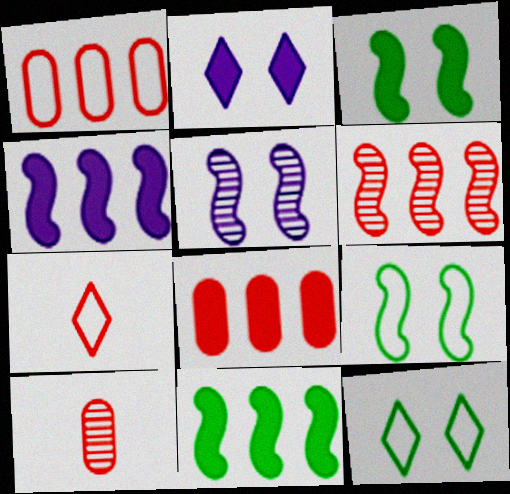[[4, 10, 12]]